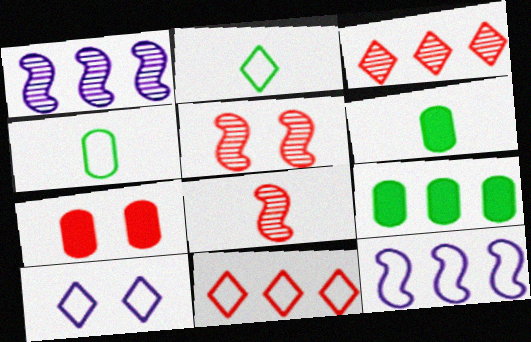[[1, 2, 7], 
[1, 9, 11], 
[2, 10, 11], 
[3, 9, 12], 
[7, 8, 11], 
[8, 9, 10]]